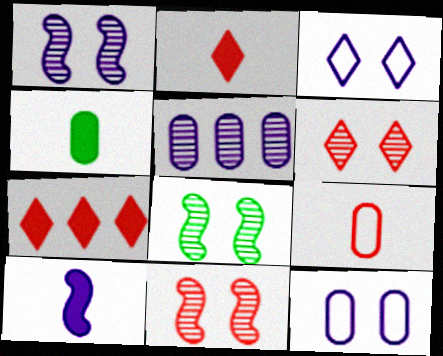[[1, 8, 11], 
[2, 4, 10], 
[3, 5, 10], 
[7, 9, 11]]